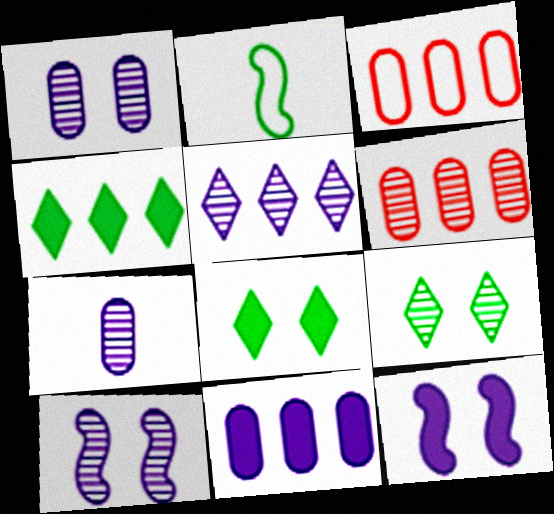[[5, 7, 10]]